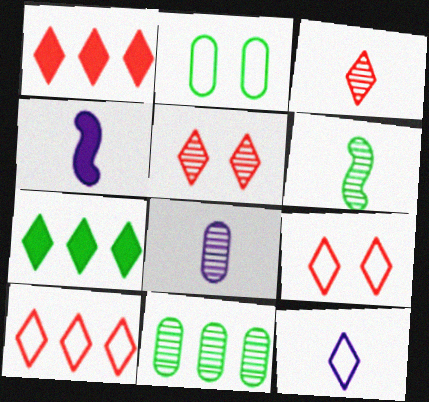[[1, 3, 9], 
[2, 6, 7], 
[3, 6, 8], 
[4, 8, 12], 
[4, 9, 11], 
[5, 7, 12]]